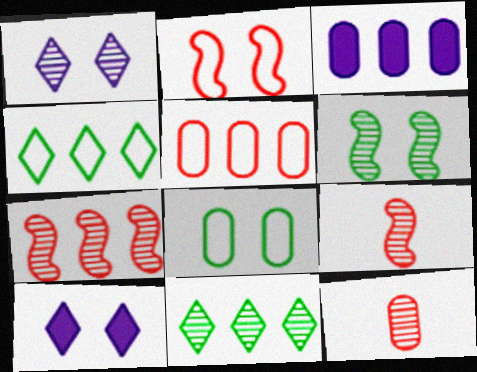[[3, 4, 7], 
[3, 8, 12]]